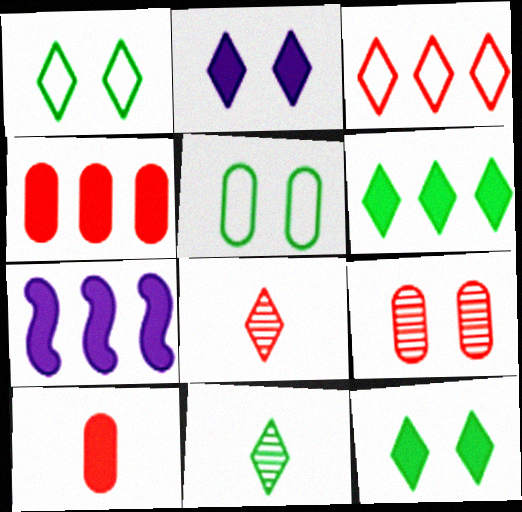[[1, 6, 11], 
[2, 3, 11], 
[4, 6, 7], 
[5, 7, 8], 
[7, 10, 12]]